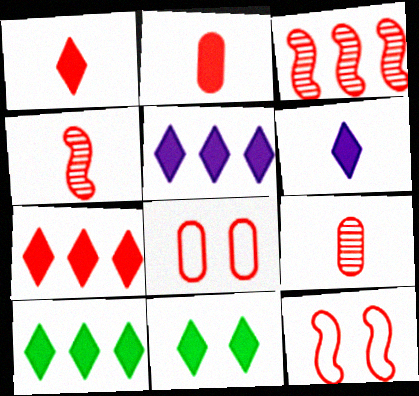[[1, 3, 8], 
[1, 5, 11], 
[4, 7, 8], 
[5, 7, 10], 
[6, 7, 11], 
[7, 9, 12]]